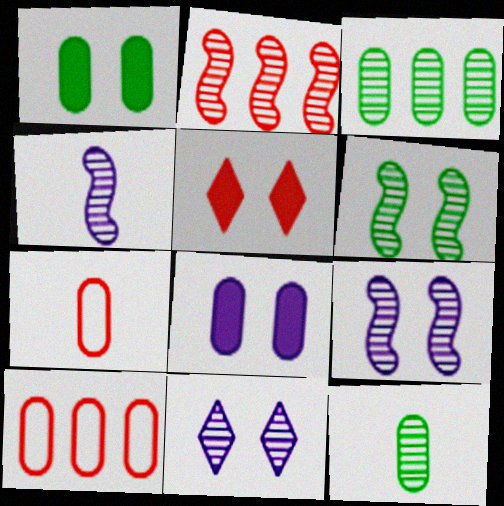[[2, 4, 6], 
[2, 5, 7], 
[2, 11, 12], 
[3, 7, 8], 
[8, 10, 12]]